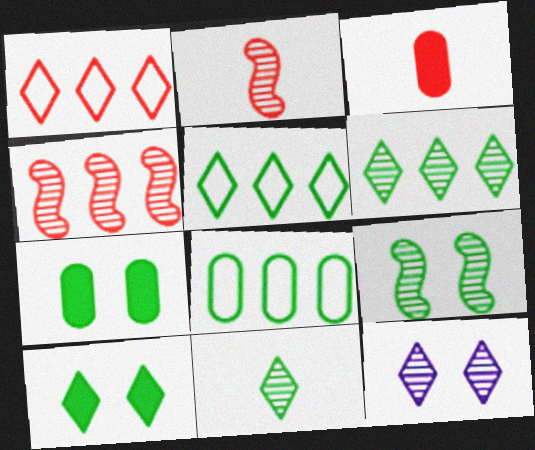[[5, 10, 11]]